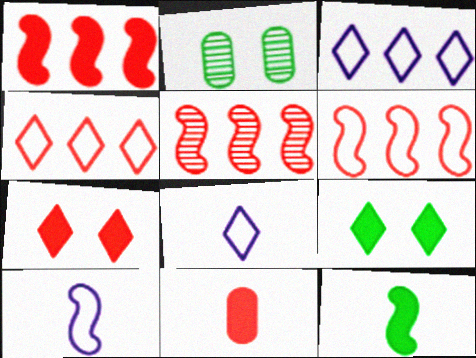[[1, 2, 8], 
[1, 5, 6], 
[1, 7, 11]]